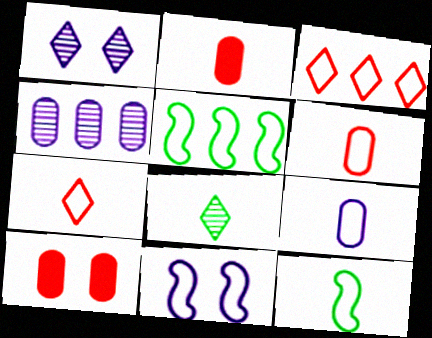[[1, 2, 5], 
[7, 9, 12]]